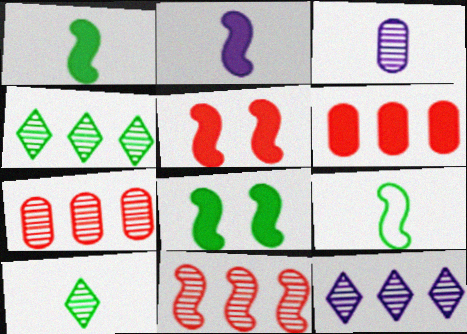[]